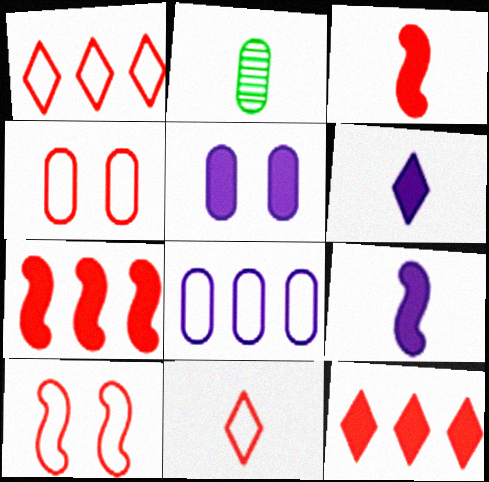[[2, 9, 11]]